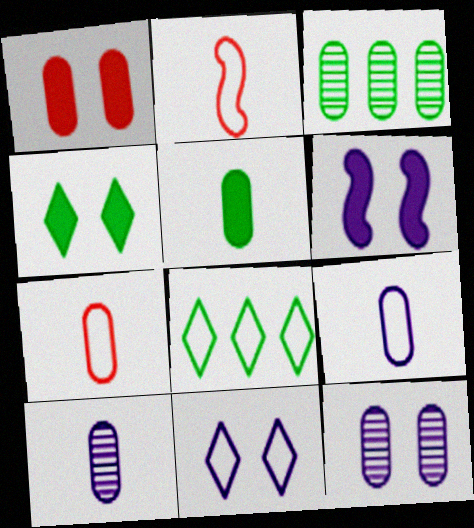[[1, 3, 9], 
[1, 4, 6], 
[5, 7, 10], 
[6, 11, 12]]